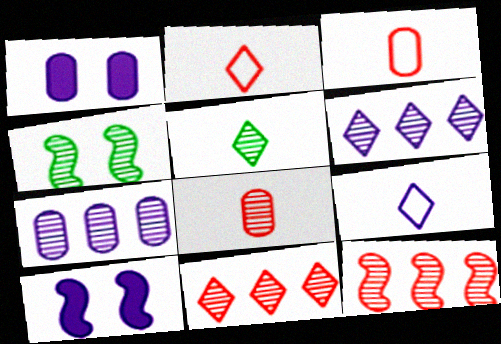[[4, 6, 8], 
[7, 9, 10]]